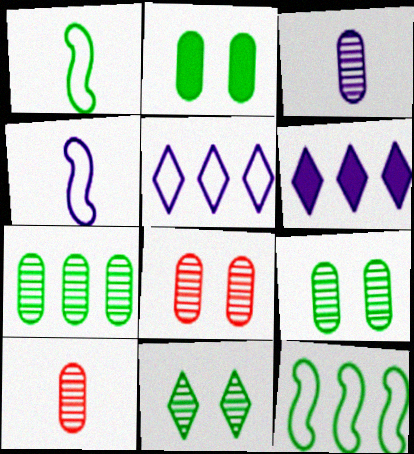[[1, 6, 8], 
[3, 7, 8]]